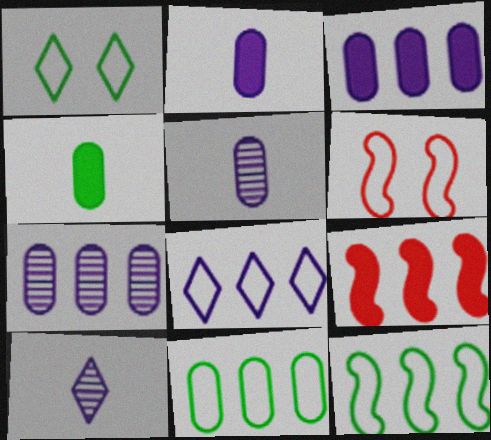[[1, 5, 9]]